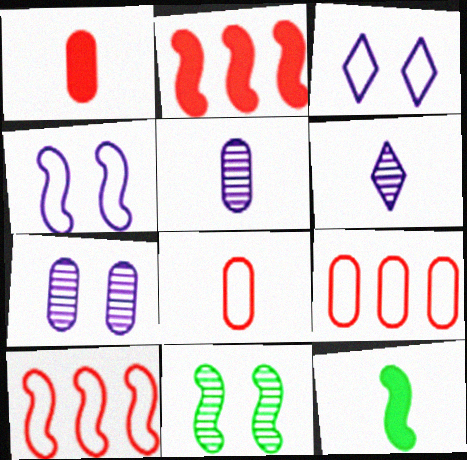[[6, 8, 12]]